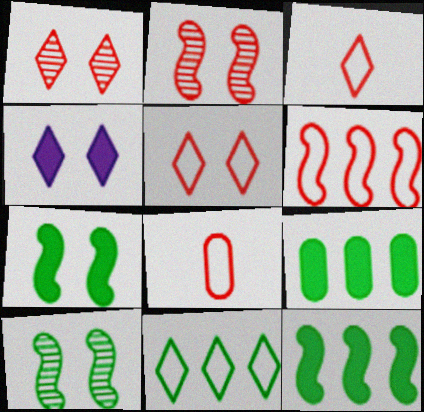[[5, 6, 8]]